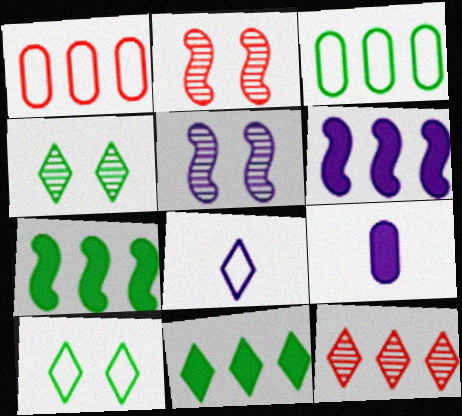[[3, 6, 12]]